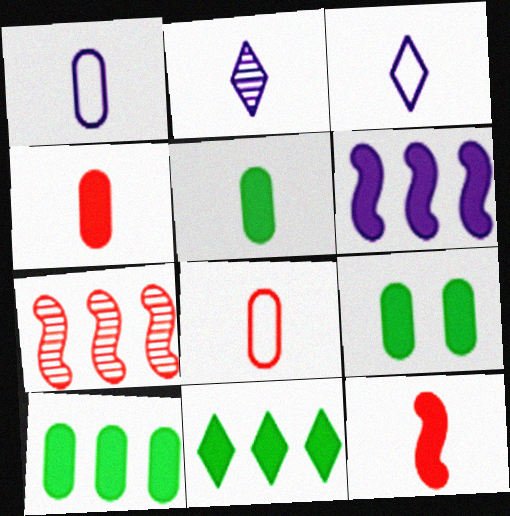[[3, 7, 9], 
[5, 9, 10]]